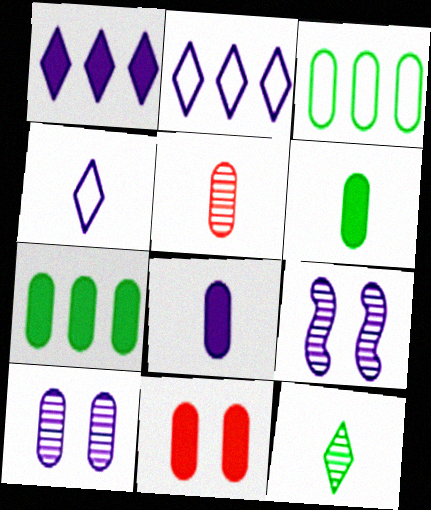[[2, 8, 9], 
[7, 8, 11]]